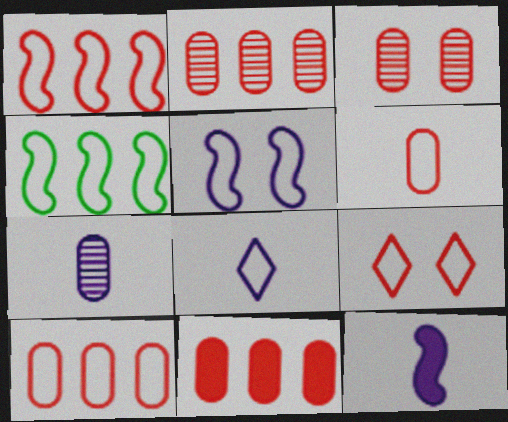[[1, 6, 9], 
[2, 10, 11], 
[3, 6, 11], 
[7, 8, 12]]